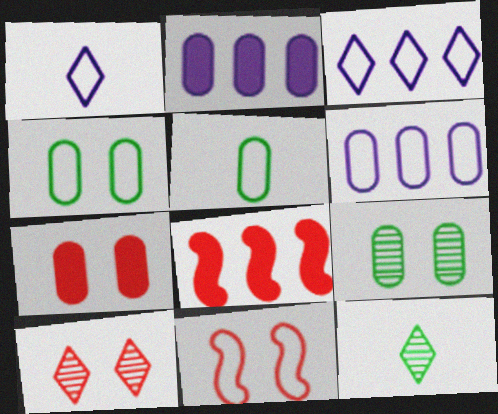[[1, 8, 9], 
[2, 11, 12], 
[3, 5, 11], 
[7, 10, 11]]